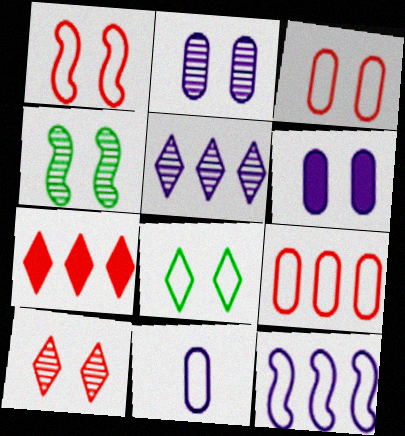[[2, 4, 10], 
[4, 7, 11]]